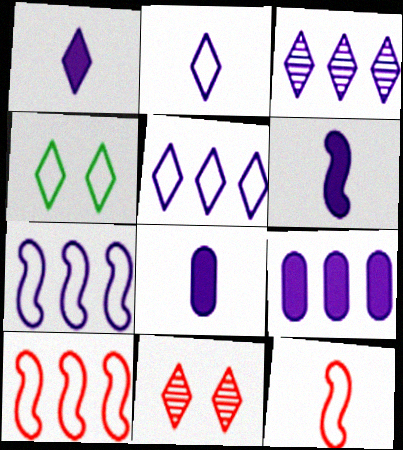[[1, 6, 8], 
[3, 7, 9]]